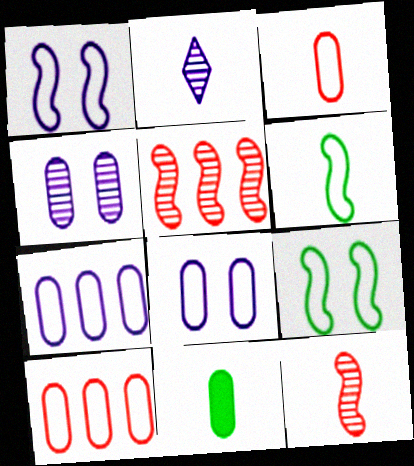[[4, 10, 11]]